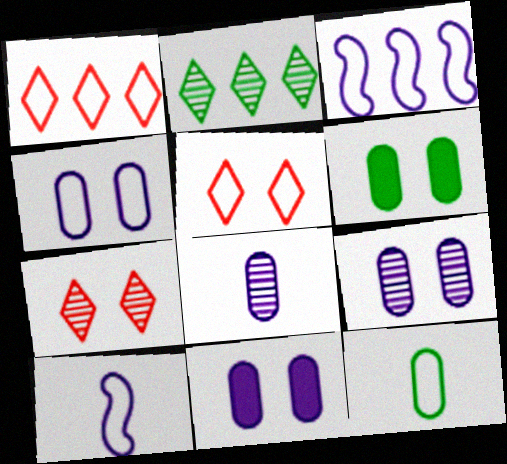[[3, 5, 12], 
[4, 9, 11]]